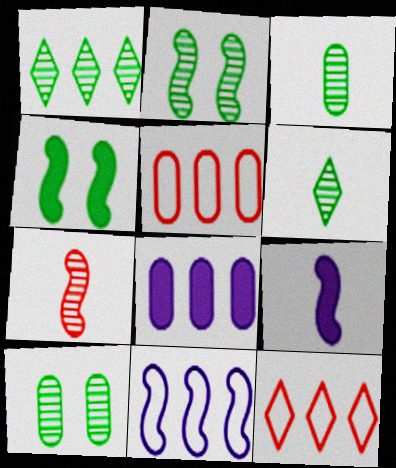[[1, 2, 3], 
[4, 7, 11], 
[9, 10, 12]]